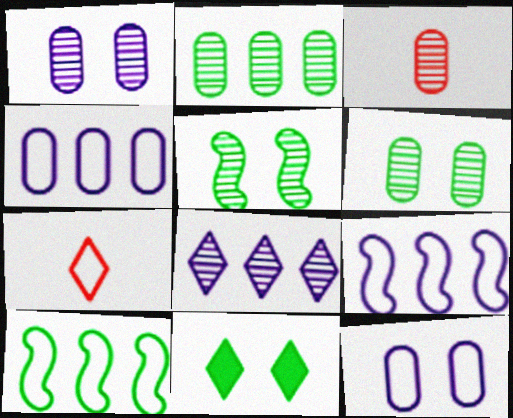[[1, 2, 3], 
[3, 5, 8], 
[3, 9, 11], 
[7, 8, 11], 
[7, 10, 12]]